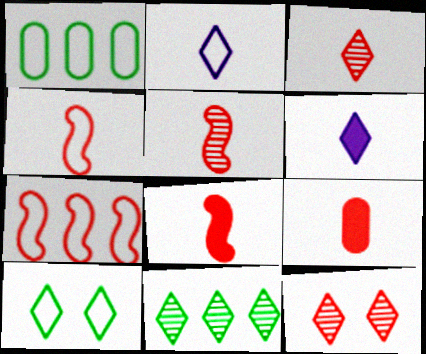[[3, 4, 9], 
[4, 5, 8], 
[7, 9, 12]]